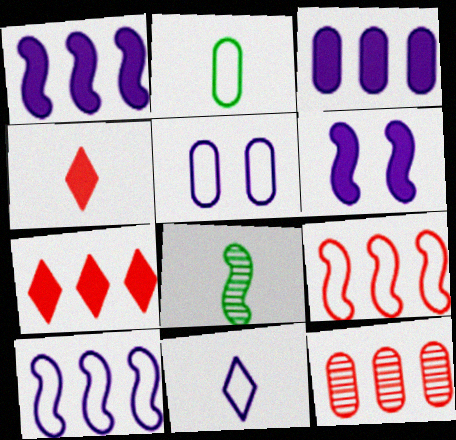[[5, 7, 8], 
[5, 10, 11], 
[6, 8, 9], 
[7, 9, 12]]